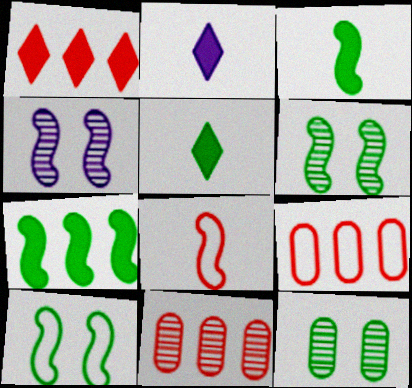[[2, 6, 9], 
[2, 10, 11], 
[4, 5, 9], 
[4, 7, 8]]